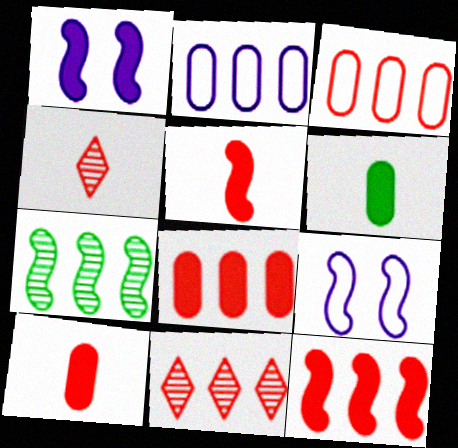[[3, 11, 12], 
[5, 7, 9], 
[6, 9, 11]]